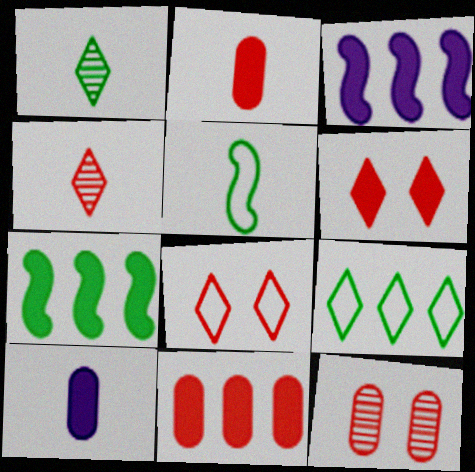[[4, 5, 10], 
[6, 7, 10]]